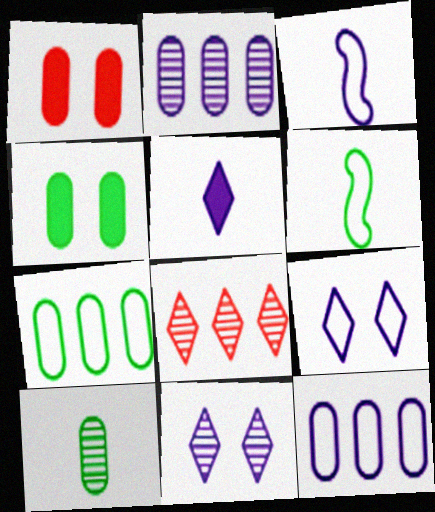[[1, 10, 12], 
[3, 4, 8], 
[3, 9, 12], 
[4, 7, 10]]